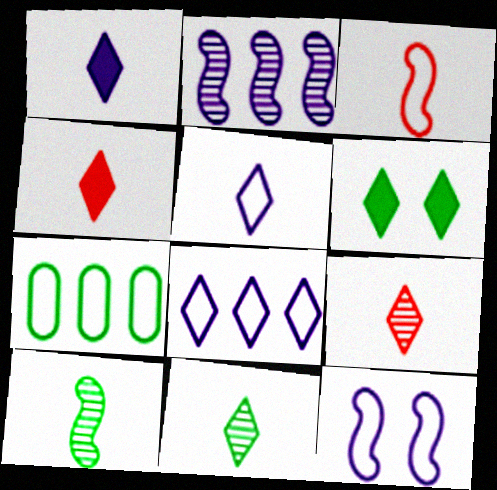[[4, 5, 11], 
[6, 7, 10], 
[6, 8, 9]]